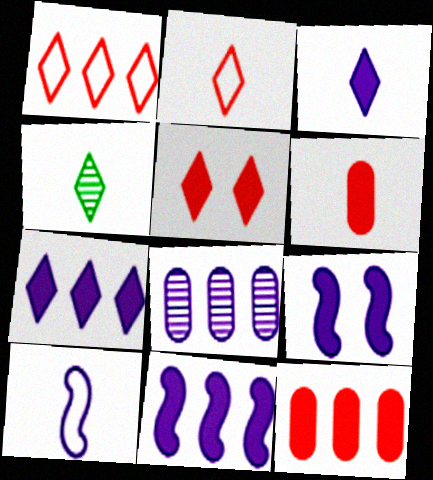[[2, 3, 4], 
[4, 6, 10]]